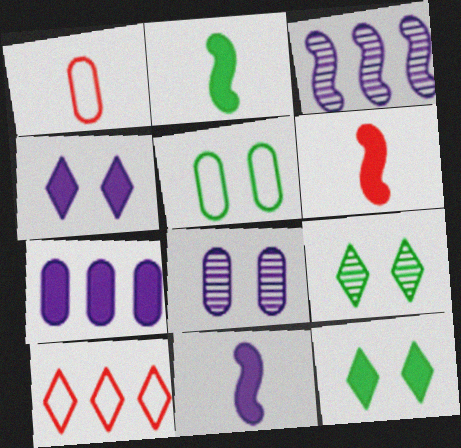[[1, 3, 12], 
[2, 6, 11], 
[2, 8, 10], 
[4, 7, 11], 
[6, 7, 12]]